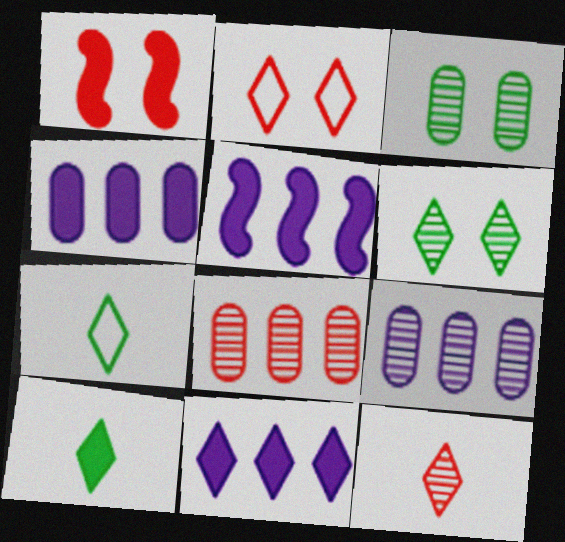[[1, 4, 10], 
[1, 7, 9], 
[4, 5, 11]]